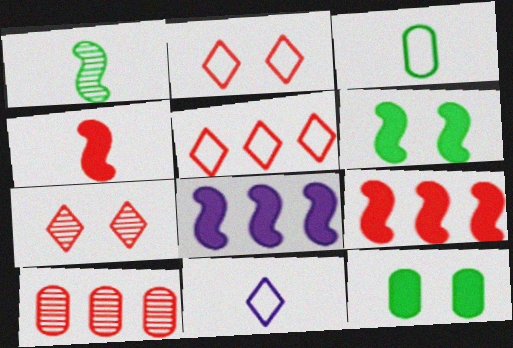[[2, 4, 10], 
[3, 7, 8], 
[4, 6, 8], 
[5, 9, 10], 
[6, 10, 11]]